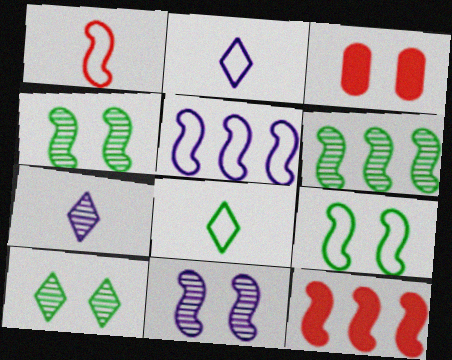[[1, 5, 9], 
[2, 3, 6], 
[5, 6, 12]]